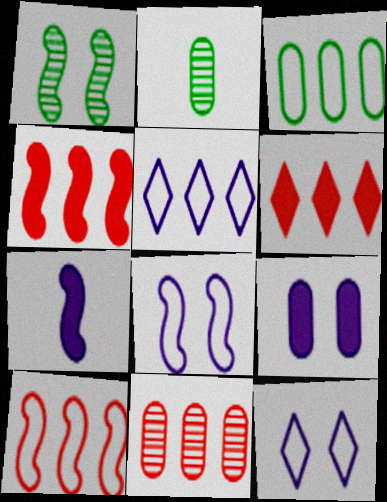[[1, 7, 10], 
[2, 4, 12], 
[2, 6, 8], 
[3, 5, 10], 
[6, 10, 11]]